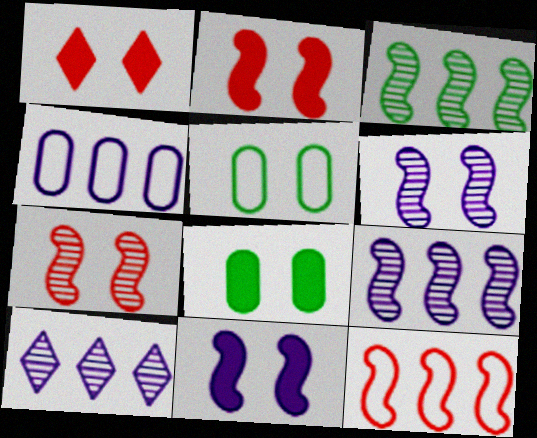[[1, 5, 6], 
[1, 8, 11]]